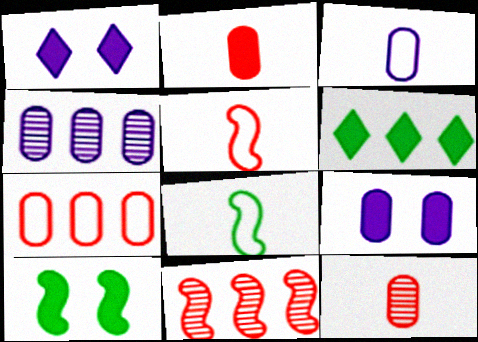[[3, 4, 9]]